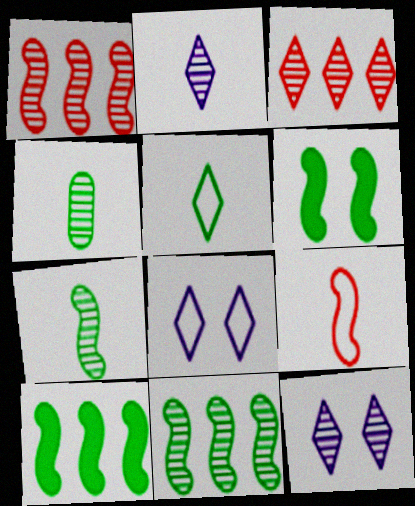[[1, 4, 12]]